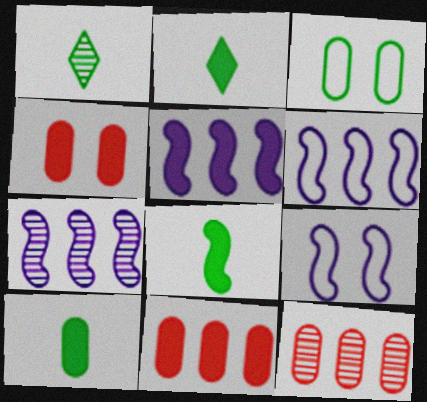[[1, 4, 6], 
[1, 9, 11], 
[2, 4, 5], 
[2, 8, 10], 
[2, 9, 12], 
[5, 6, 7]]